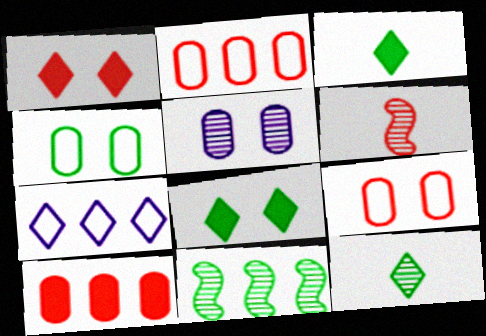[[1, 2, 6], 
[1, 7, 12], 
[3, 4, 11], 
[7, 10, 11]]